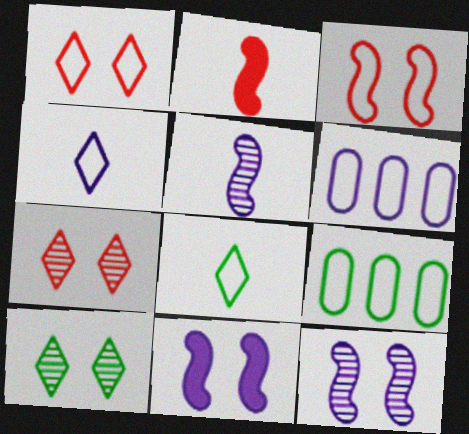[[2, 6, 10], 
[3, 4, 9], 
[3, 6, 8]]